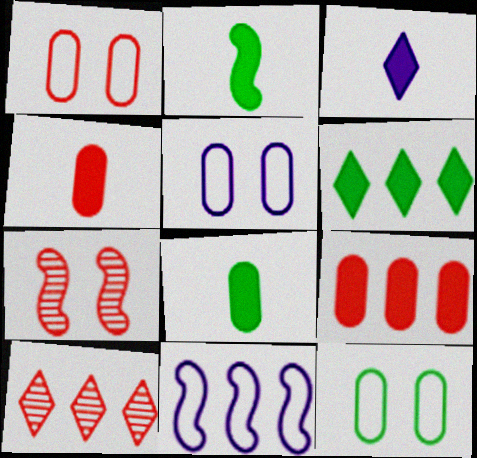[[1, 5, 12], 
[2, 3, 4], 
[2, 5, 10], 
[2, 7, 11]]